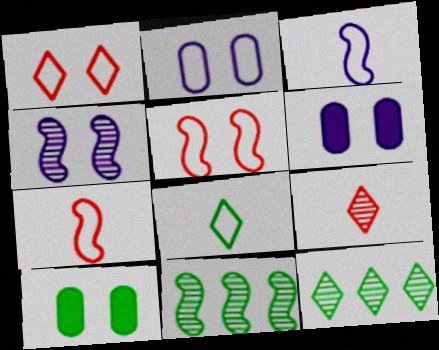[[1, 4, 10], 
[6, 7, 12], 
[8, 10, 11]]